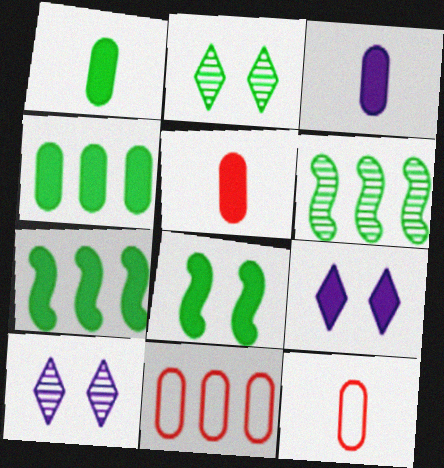[[1, 3, 5], 
[5, 7, 9], 
[6, 9, 12], 
[7, 10, 12]]